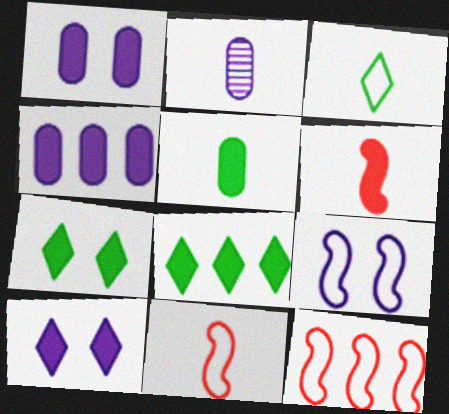[[1, 6, 8], 
[2, 3, 6], 
[2, 7, 12], 
[4, 6, 7]]